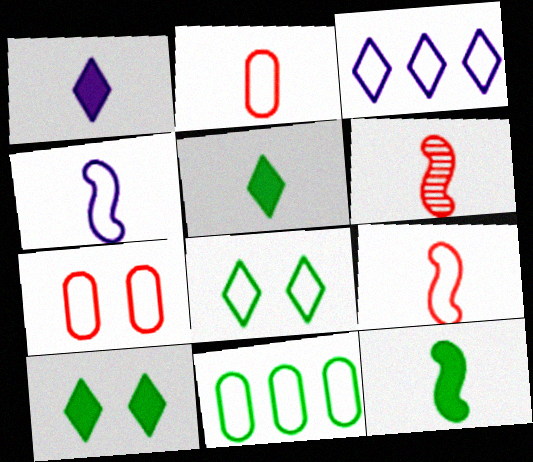[[4, 6, 12]]